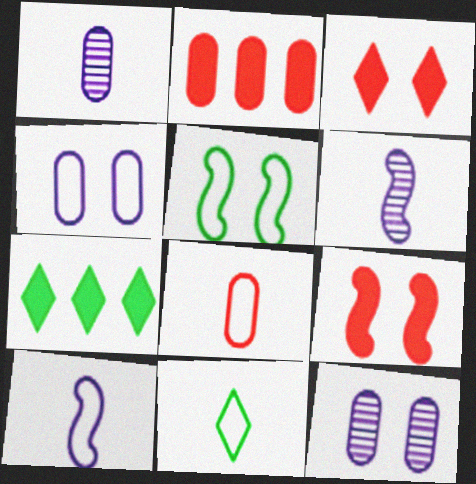[[3, 5, 12], 
[8, 10, 11]]